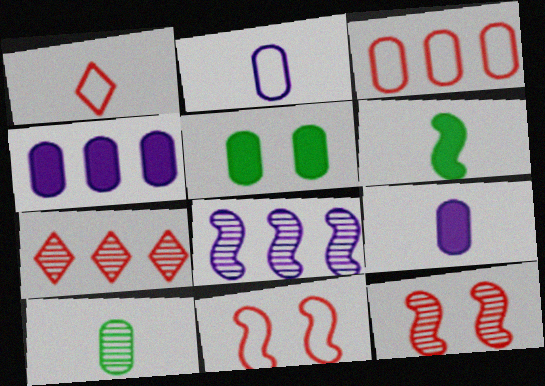[[1, 3, 11], 
[1, 5, 8], 
[6, 8, 11]]